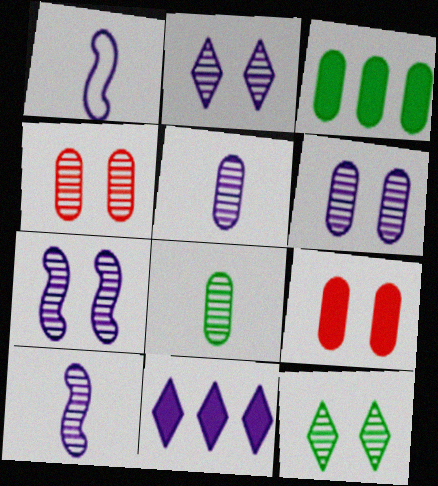[[1, 6, 11], 
[2, 6, 7], 
[4, 7, 12]]